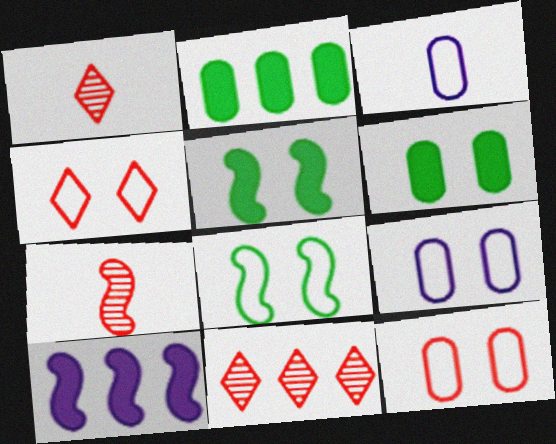[[3, 5, 11], 
[4, 8, 9], 
[7, 8, 10]]